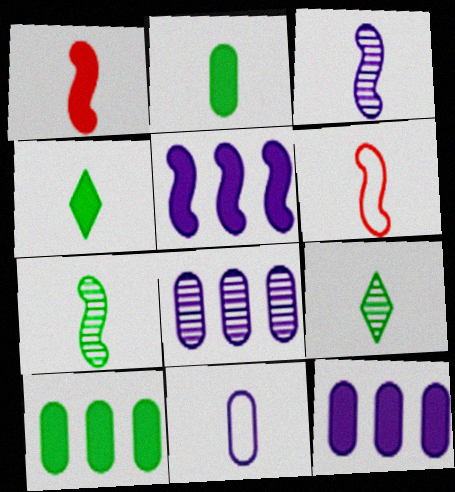[[1, 9, 11]]